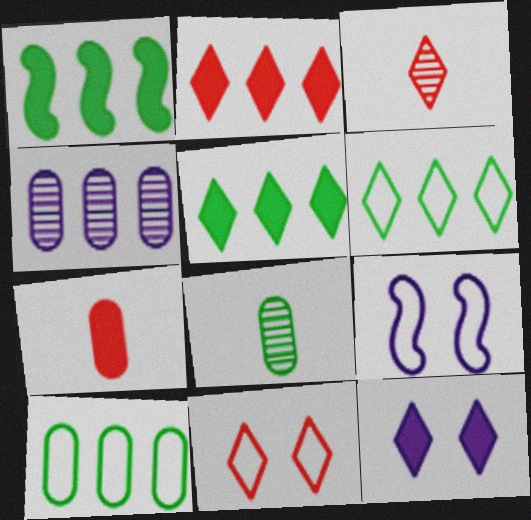[[1, 7, 12], 
[2, 3, 11], 
[2, 8, 9], 
[3, 6, 12]]